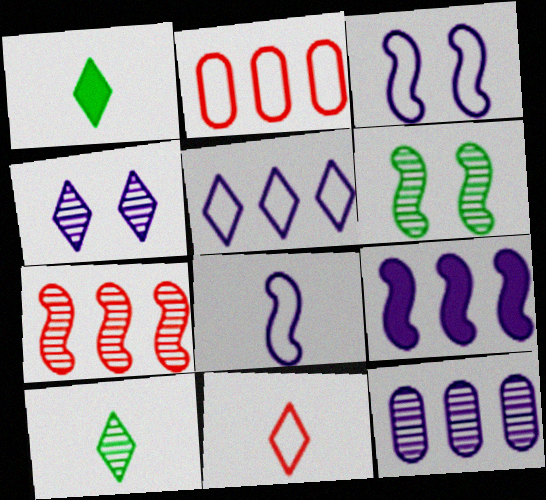[[5, 9, 12]]